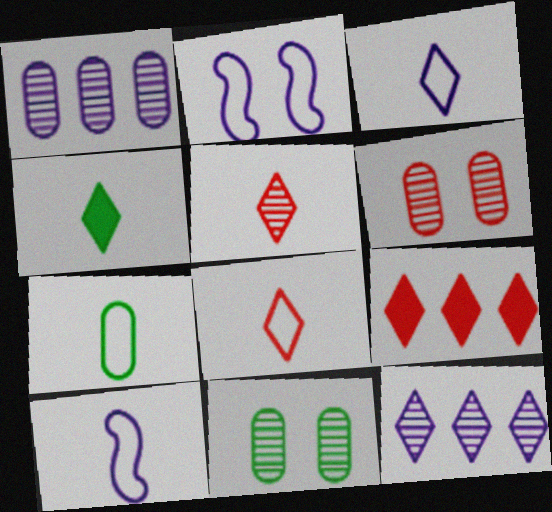[[3, 4, 5], 
[7, 8, 10], 
[9, 10, 11]]